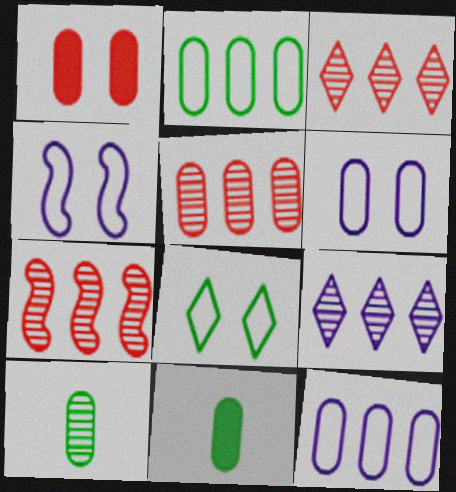[[1, 10, 12], 
[3, 4, 11], 
[3, 5, 7], 
[5, 6, 11]]